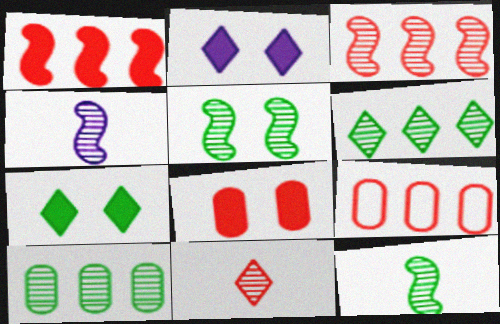[[2, 9, 12], 
[3, 4, 5], 
[4, 7, 9]]